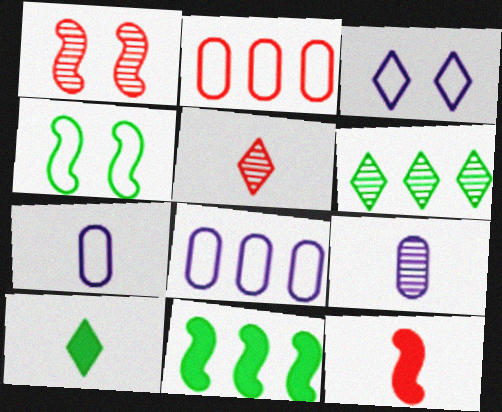[[1, 6, 9], 
[1, 8, 10]]